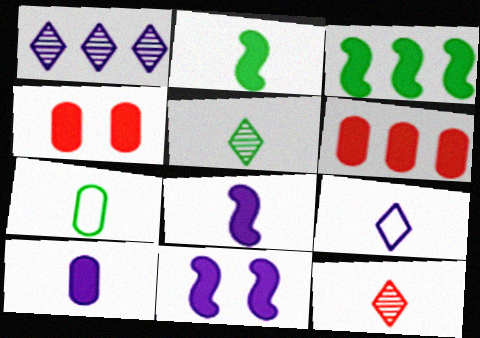[[2, 5, 7], 
[7, 8, 12]]